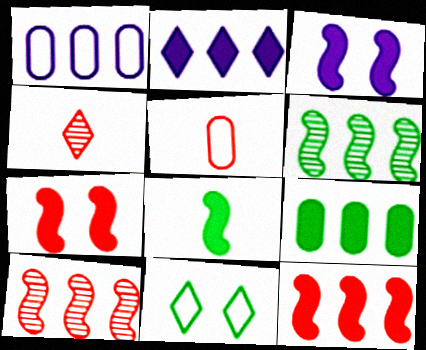[[2, 4, 11], 
[2, 9, 12], 
[3, 8, 12]]